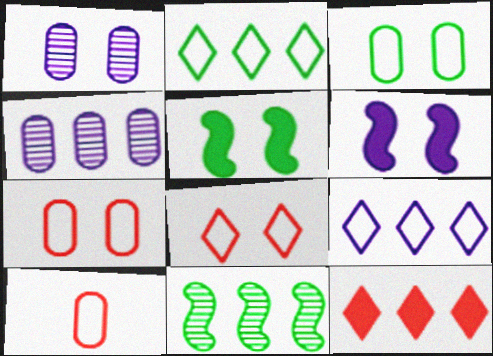[[1, 5, 8]]